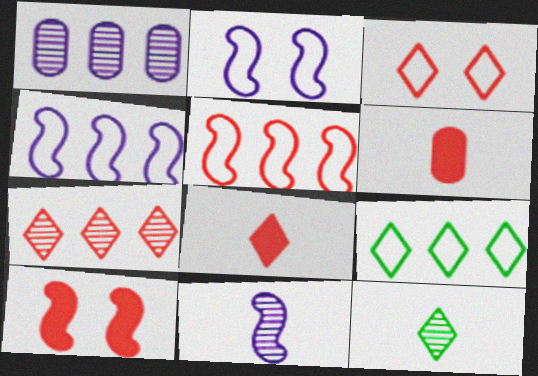[[3, 7, 8]]